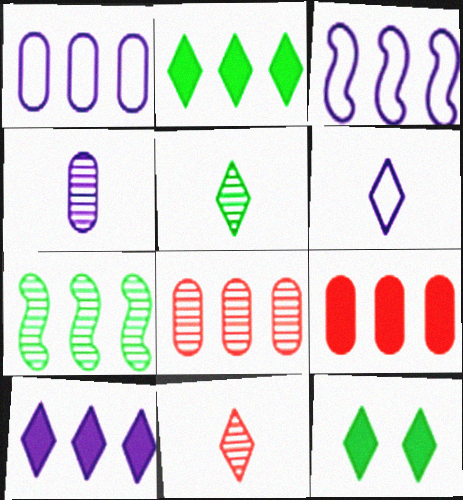[[2, 3, 8]]